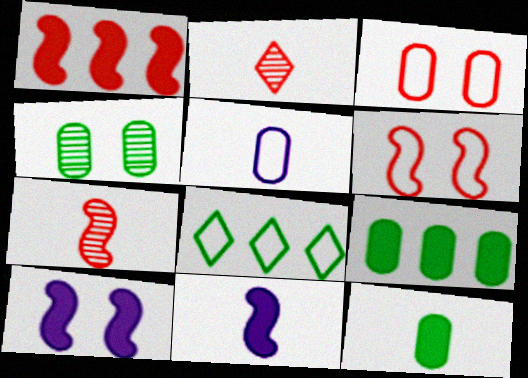[[1, 2, 3], 
[1, 6, 7], 
[5, 6, 8]]